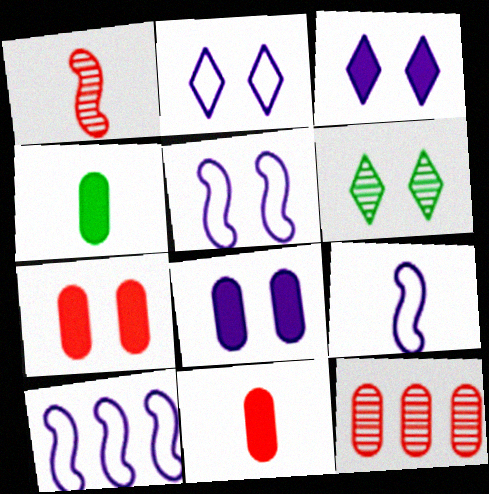[[5, 6, 7], 
[5, 9, 10], 
[6, 10, 11]]